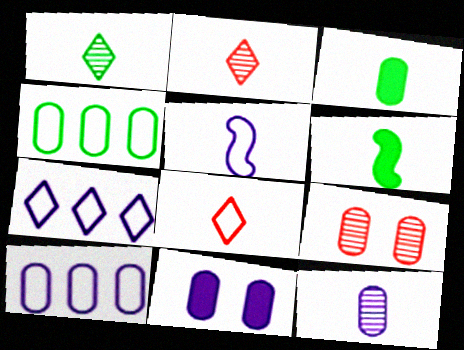[[2, 3, 5], 
[3, 9, 10], 
[6, 7, 9], 
[6, 8, 12], 
[10, 11, 12]]